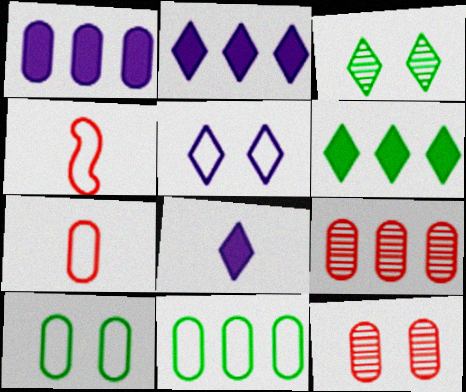[[1, 3, 4], 
[1, 9, 11], 
[4, 5, 11]]